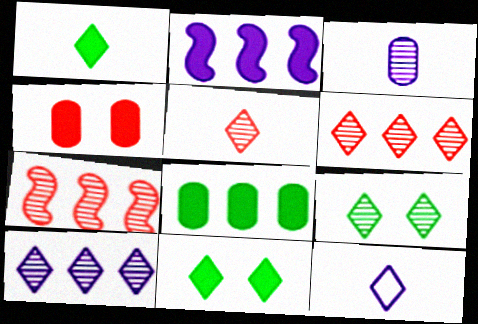[[1, 2, 4], 
[1, 5, 12], 
[3, 7, 9], 
[5, 9, 10], 
[6, 11, 12]]